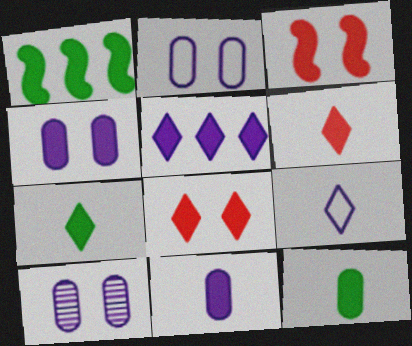[[1, 4, 6], 
[1, 8, 11], 
[2, 4, 10], 
[3, 5, 12], 
[5, 7, 8]]